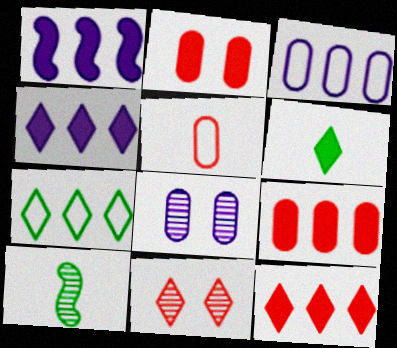[[1, 2, 6]]